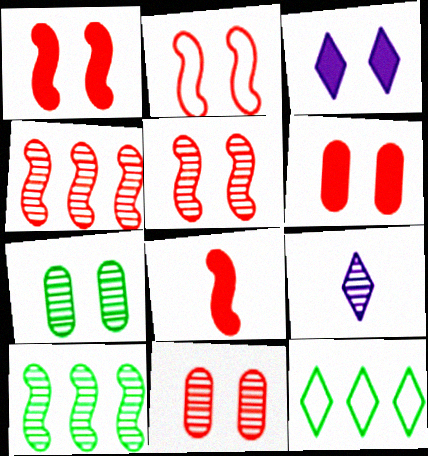[[1, 2, 5], 
[2, 3, 7], 
[2, 4, 8], 
[4, 7, 9], 
[9, 10, 11]]